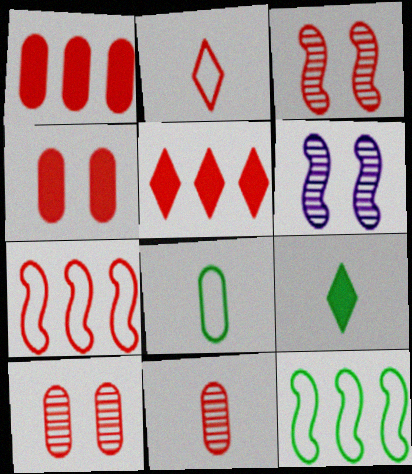[[1, 2, 3], 
[5, 6, 8]]